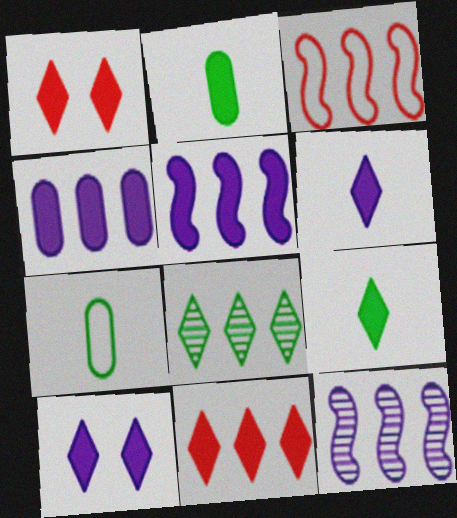[[1, 2, 5], 
[1, 7, 12], 
[3, 4, 8], 
[9, 10, 11]]